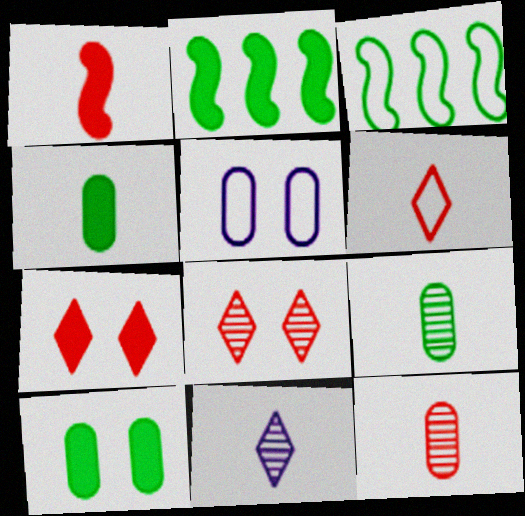[[1, 6, 12], 
[3, 5, 6]]